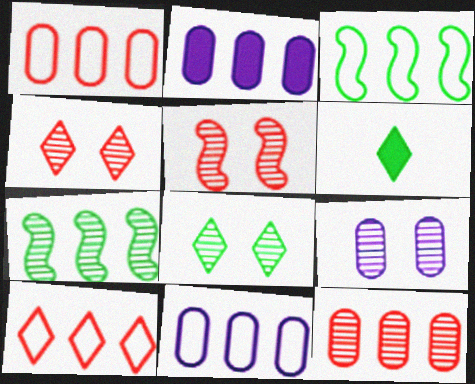[[2, 7, 10], 
[3, 10, 11], 
[5, 6, 11], 
[5, 8, 9]]